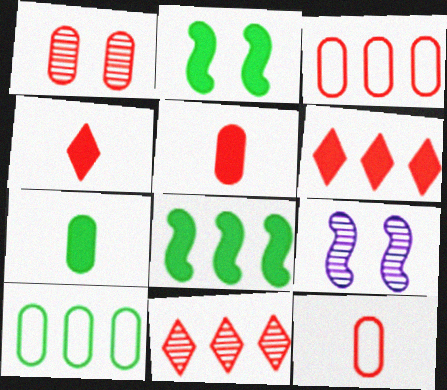[[1, 3, 5], 
[4, 9, 10]]